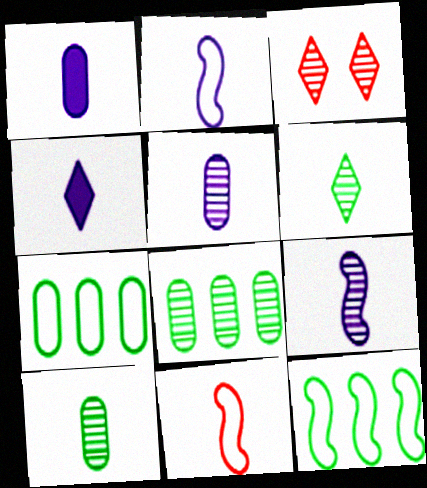[[1, 3, 12], 
[1, 6, 11], 
[2, 4, 5], 
[3, 8, 9], 
[4, 10, 11]]